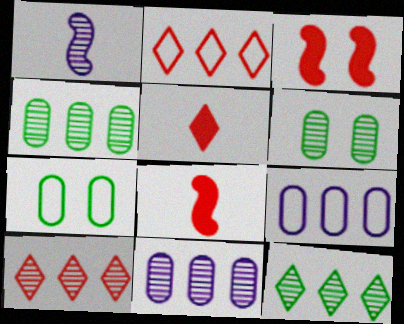[[1, 6, 10]]